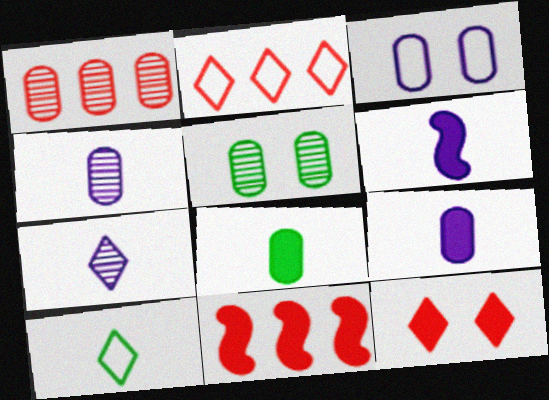[[1, 2, 11], 
[1, 3, 8], 
[1, 4, 5], 
[2, 5, 6]]